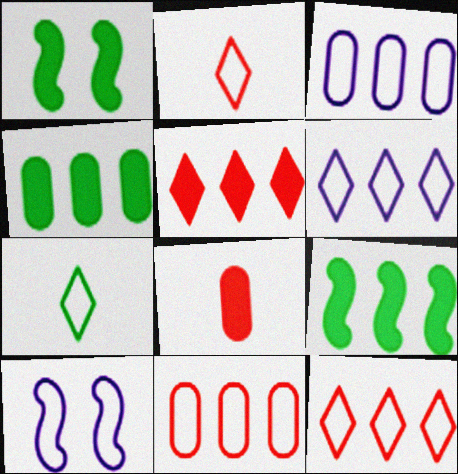[[7, 10, 11]]